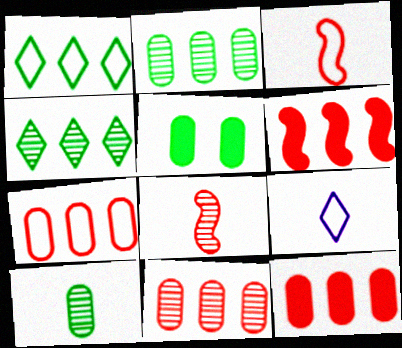[[7, 11, 12]]